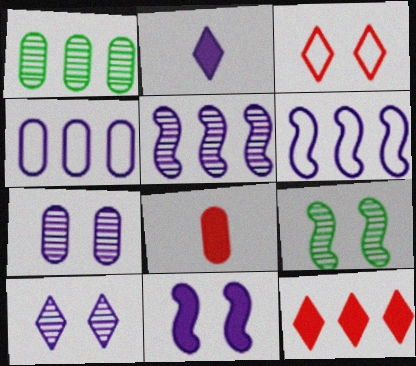[[1, 6, 12], 
[2, 6, 7]]